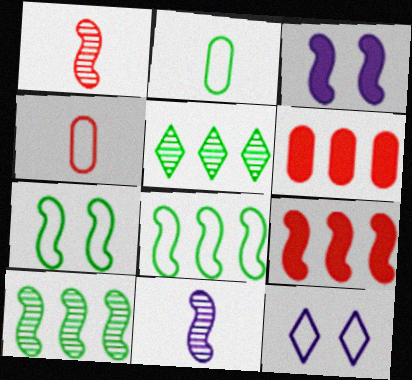[[1, 3, 8], 
[3, 4, 5], 
[4, 8, 12], 
[7, 9, 11]]